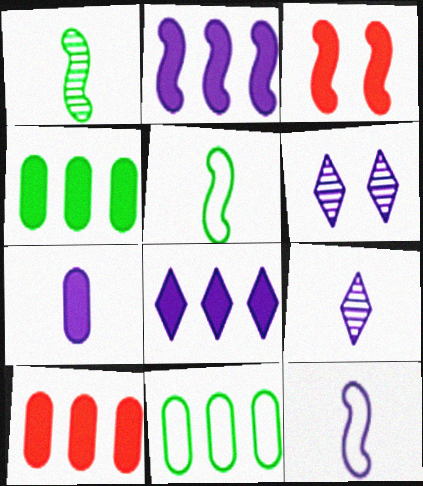[[3, 9, 11], 
[5, 6, 10], 
[7, 9, 12]]